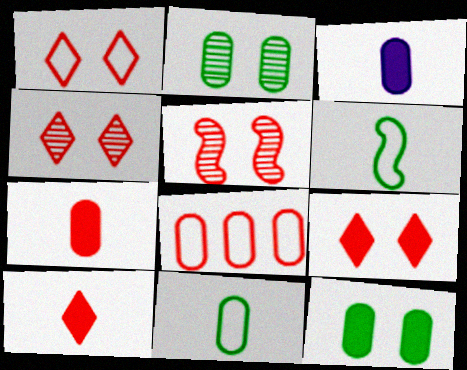[[1, 4, 9], 
[2, 3, 8], 
[5, 8, 10]]